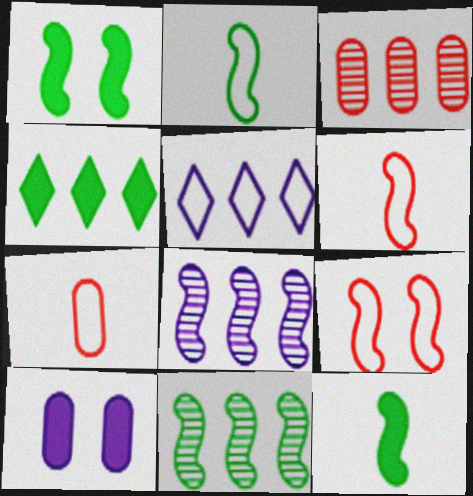[[1, 2, 11], 
[1, 6, 8], 
[8, 9, 12]]